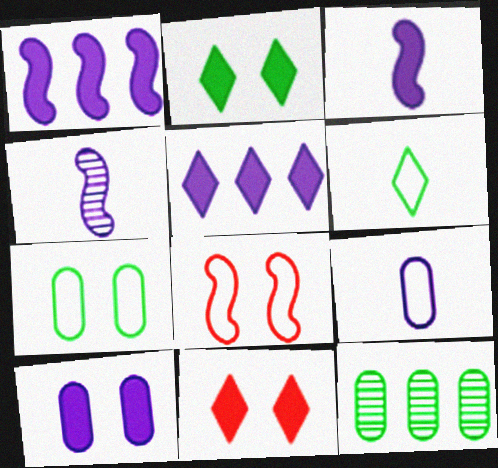[[3, 5, 10]]